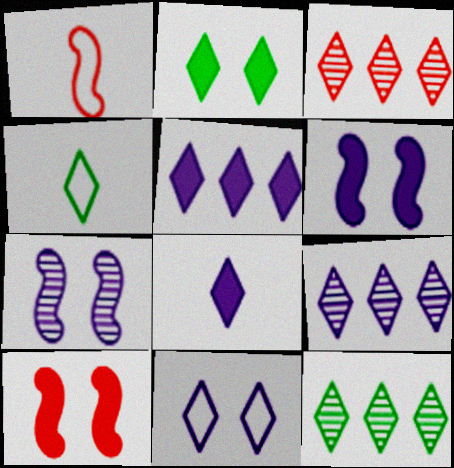[[2, 4, 12], 
[3, 9, 12], 
[8, 9, 11]]